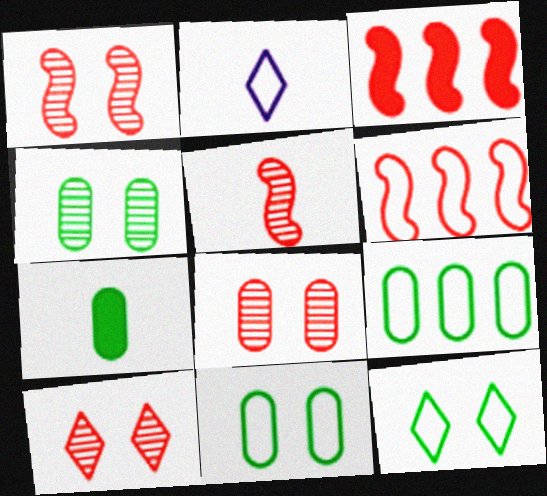[[1, 8, 10], 
[2, 3, 4], 
[2, 5, 7], 
[2, 6, 11], 
[4, 7, 9]]